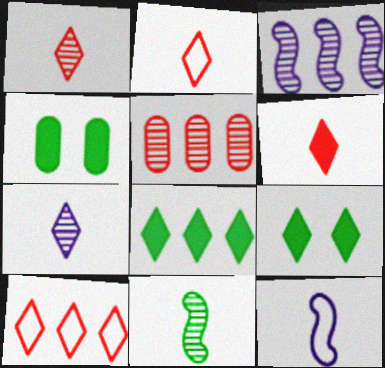[[1, 2, 6], 
[2, 3, 4], 
[5, 9, 12], 
[7, 9, 10]]